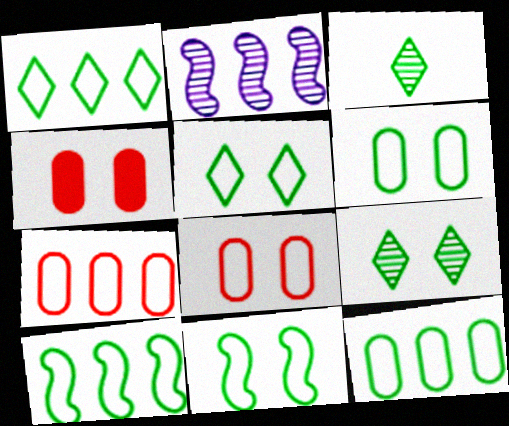[[1, 10, 12], 
[5, 6, 11]]